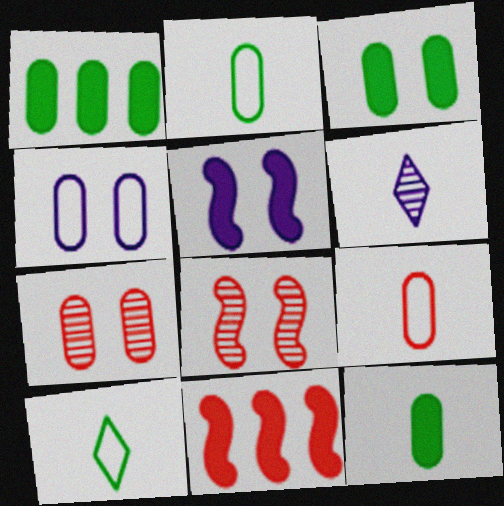[[1, 3, 12], 
[3, 4, 7]]